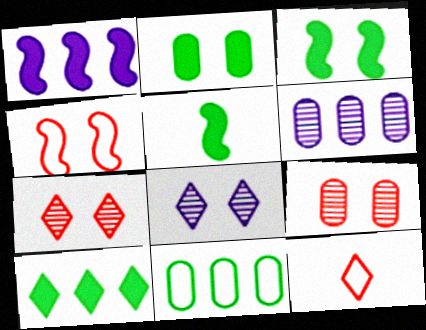[[2, 4, 8], 
[2, 5, 10], 
[3, 6, 12], 
[8, 10, 12]]